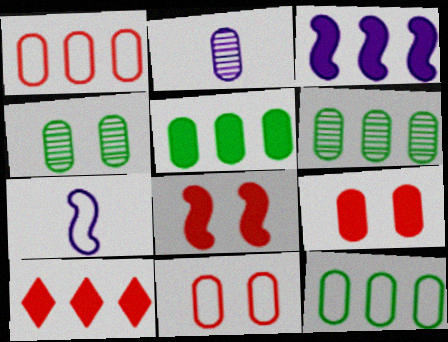[[2, 5, 11], 
[2, 9, 12], 
[3, 5, 10], 
[4, 7, 10], 
[5, 6, 12]]